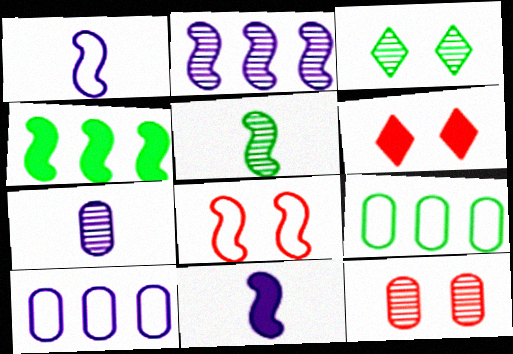[[5, 6, 10], 
[6, 8, 12]]